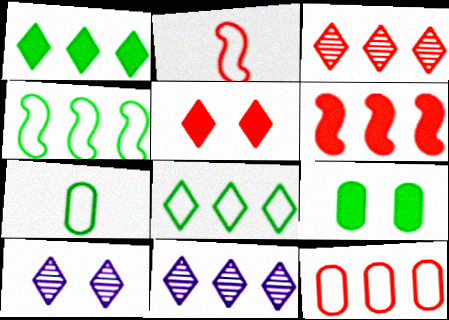[[2, 9, 11], 
[3, 6, 12], 
[6, 7, 10]]